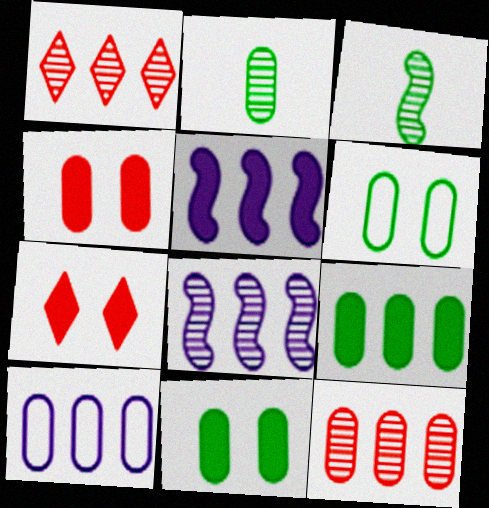[[2, 4, 10], 
[2, 6, 9], 
[3, 7, 10], 
[9, 10, 12]]